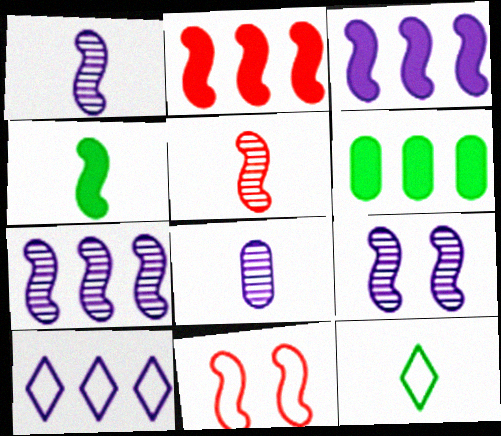[[1, 7, 9], 
[2, 5, 11], 
[4, 7, 11]]